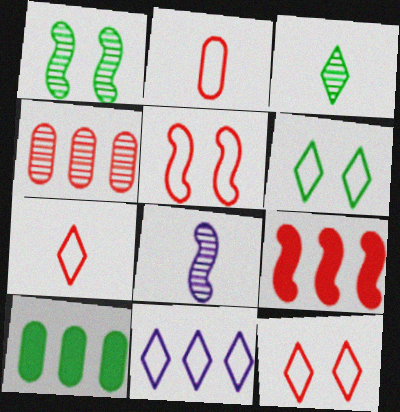[[6, 7, 11], 
[8, 10, 12]]